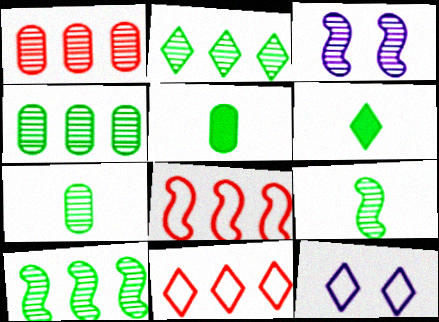[[2, 4, 10], 
[3, 5, 11]]